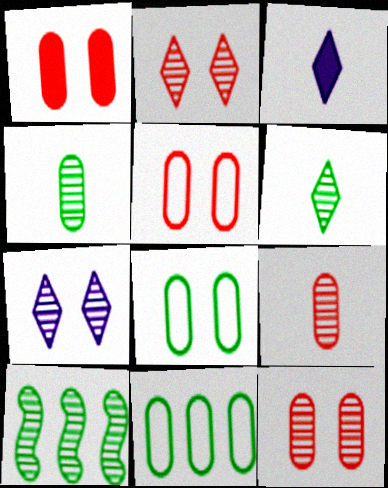[[1, 5, 12], 
[3, 5, 10], 
[7, 9, 10]]